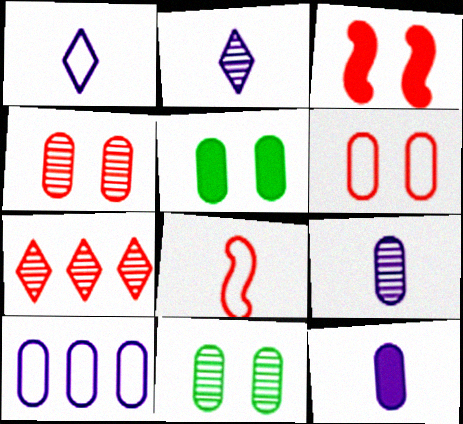[]